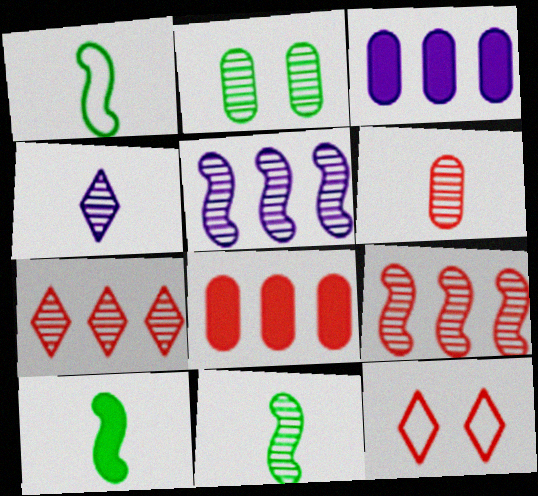[[1, 10, 11], 
[2, 4, 9], 
[3, 11, 12], 
[4, 6, 11]]